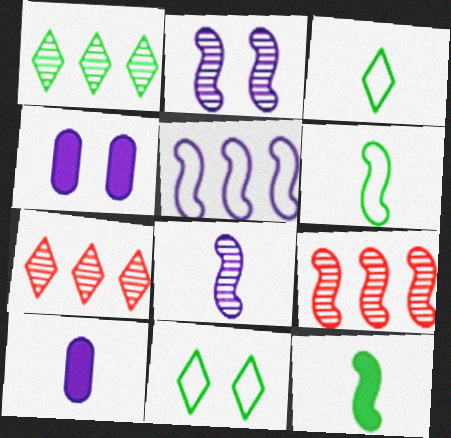[[3, 4, 9], 
[4, 6, 7], 
[9, 10, 11]]